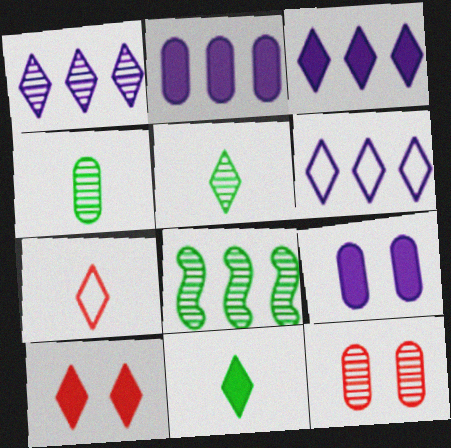[[1, 3, 6], 
[3, 10, 11], 
[5, 6, 10], 
[7, 8, 9]]